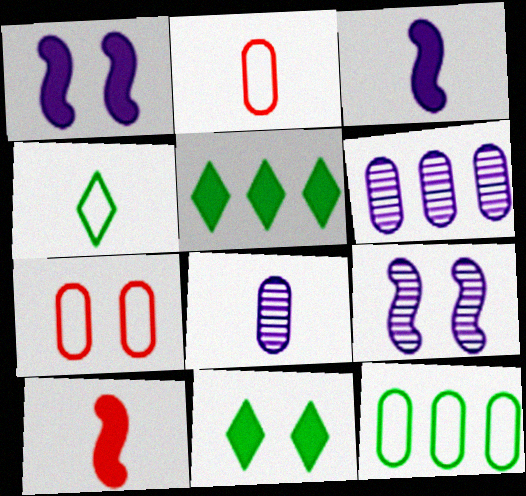[[2, 5, 9], 
[4, 8, 10], 
[7, 9, 11]]